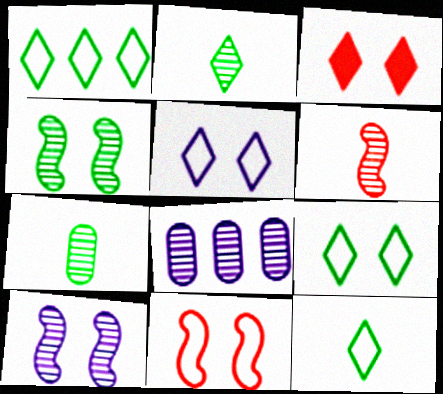[[1, 9, 12]]